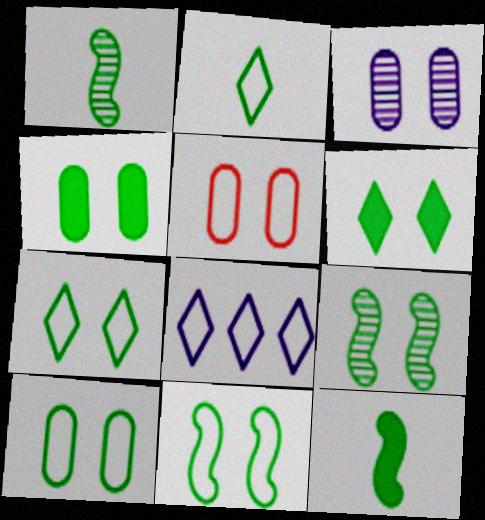[[3, 4, 5], 
[4, 7, 9], 
[6, 9, 10], 
[7, 10, 11]]